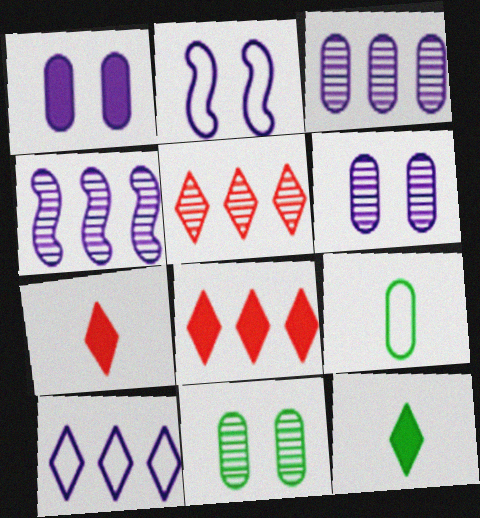[]